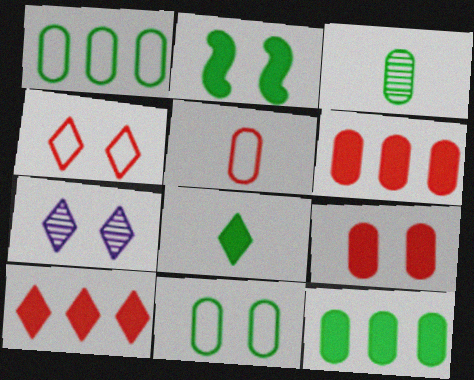[[2, 8, 12], 
[3, 11, 12]]